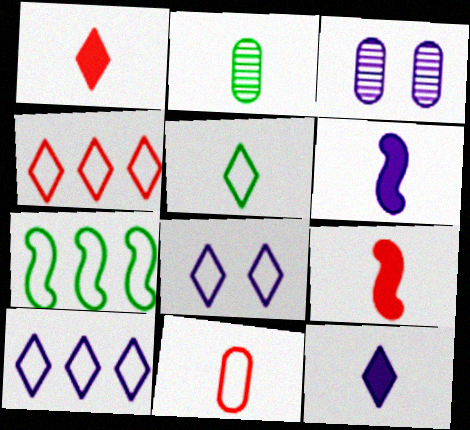[[1, 3, 7], 
[3, 6, 10], 
[4, 5, 8], 
[7, 8, 11]]